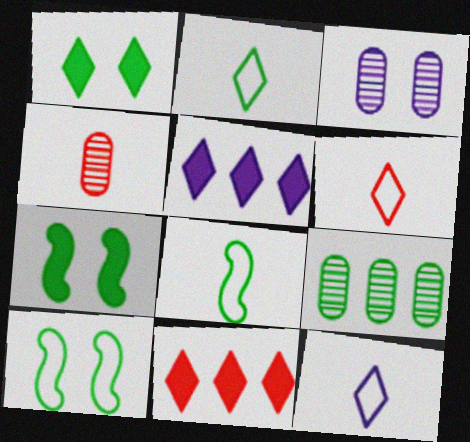[[1, 8, 9], 
[2, 6, 12], 
[2, 7, 9], 
[3, 4, 9], 
[3, 8, 11], 
[4, 5, 10]]